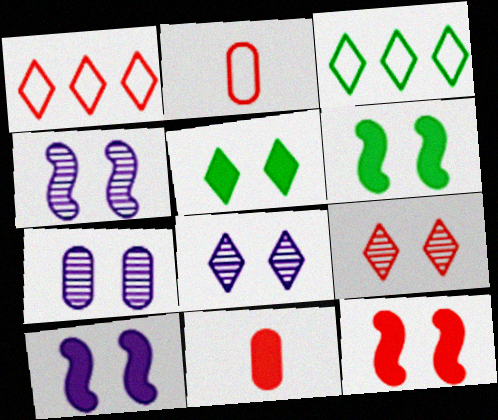[[3, 4, 11], 
[4, 7, 8], 
[6, 10, 12]]